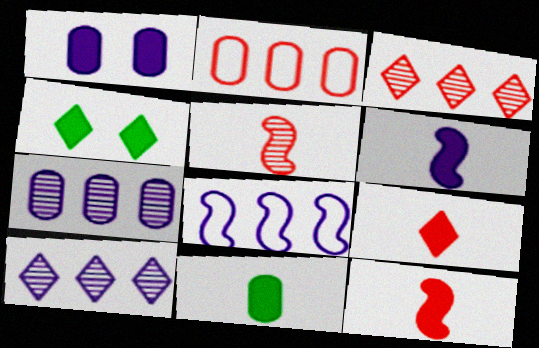[[6, 9, 11]]